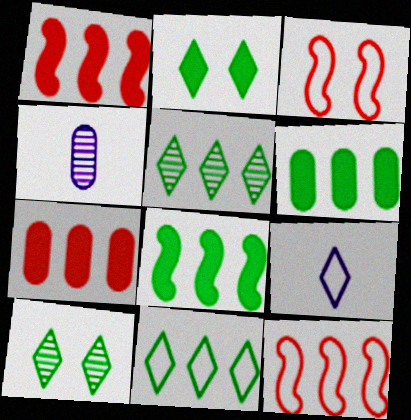[[2, 4, 12]]